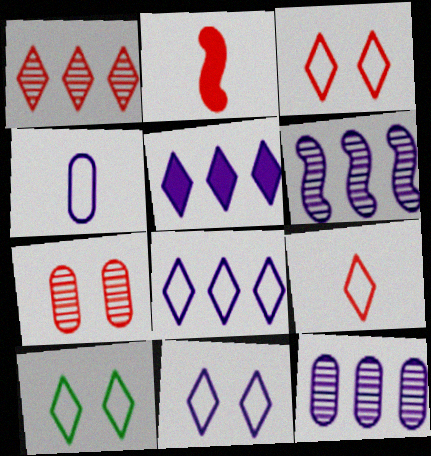[[2, 10, 12], 
[3, 10, 11], 
[8, 9, 10]]